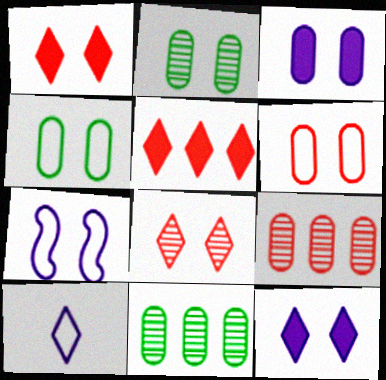[[1, 2, 7], 
[2, 3, 6]]